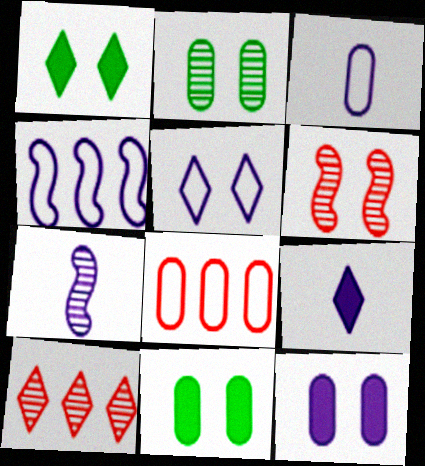[[1, 7, 8], 
[2, 7, 10], 
[3, 4, 5], 
[3, 7, 9], 
[5, 6, 11]]